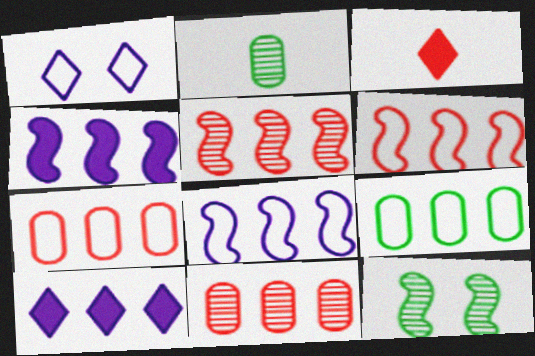[[5, 9, 10]]